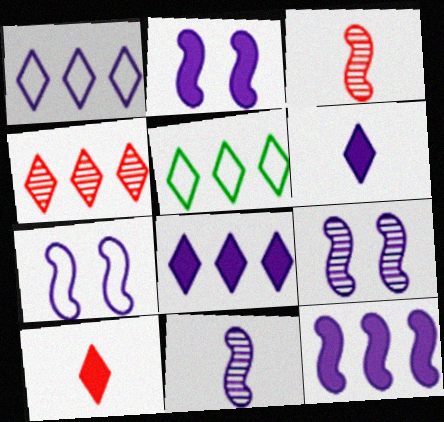[[2, 7, 9], 
[4, 5, 8], 
[7, 11, 12]]